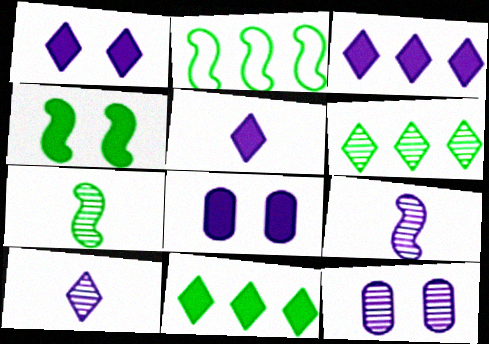[[1, 3, 5], 
[2, 4, 7]]